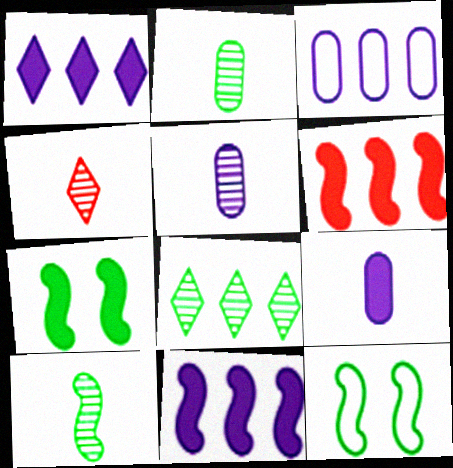[[3, 4, 7], 
[3, 6, 8], 
[4, 5, 10]]